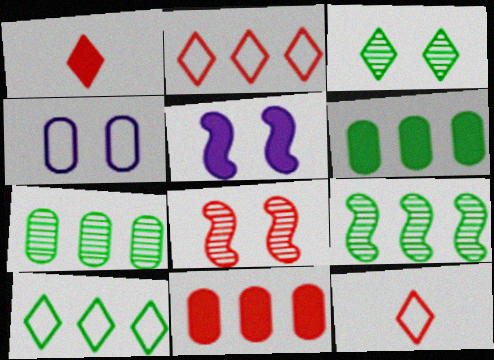[[1, 4, 9], 
[1, 5, 6], 
[5, 7, 12], 
[6, 9, 10], 
[8, 11, 12]]